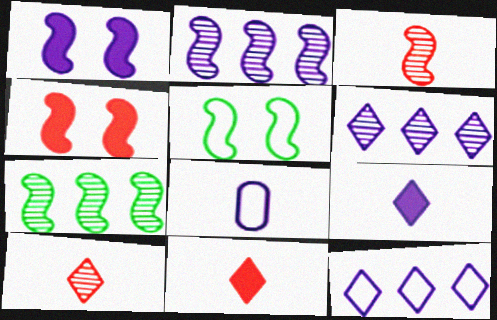[[1, 6, 8]]